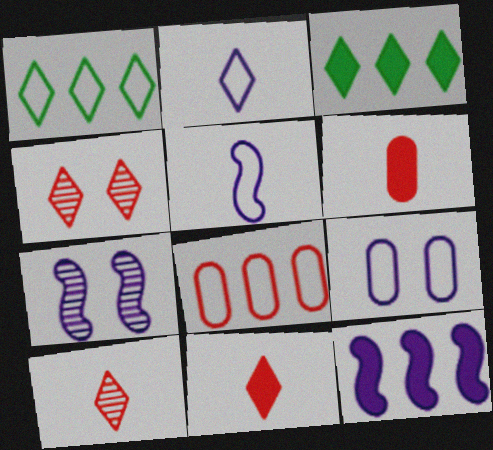[[1, 6, 7], 
[2, 3, 4], 
[5, 7, 12]]